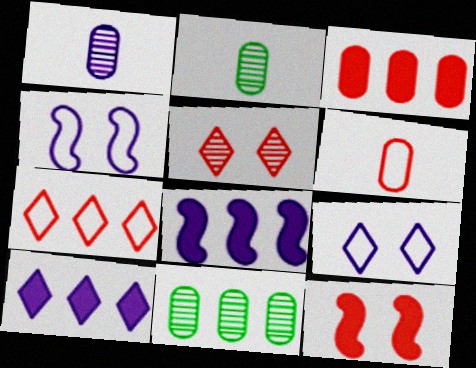[[1, 4, 10], 
[1, 8, 9], 
[7, 8, 11]]